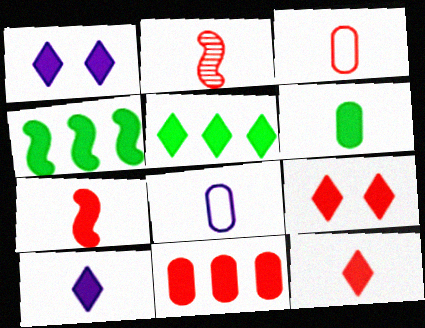[[1, 5, 12], 
[2, 3, 12], 
[5, 9, 10], 
[6, 7, 10], 
[7, 9, 11]]